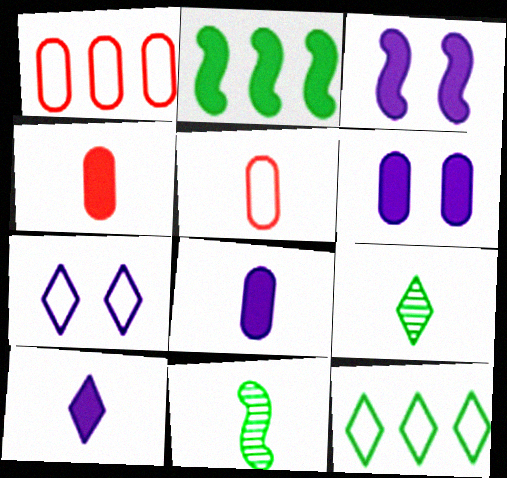[[1, 3, 9], 
[5, 10, 11]]